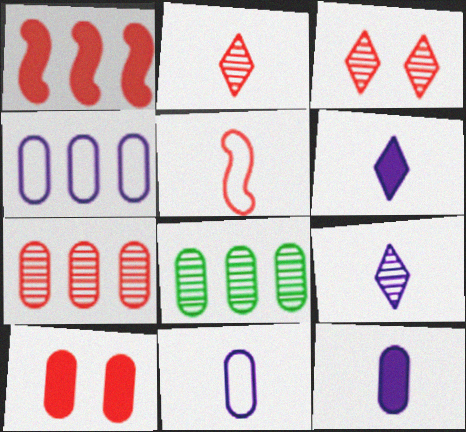[[8, 10, 11]]